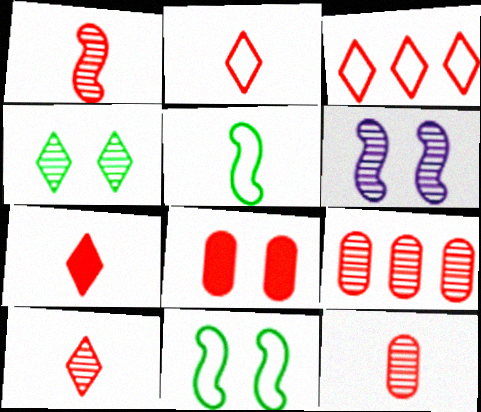[[1, 3, 8], 
[1, 10, 12], 
[2, 7, 10]]